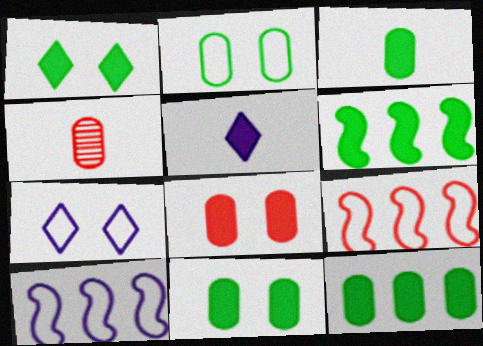[[1, 3, 6], 
[1, 4, 10], 
[3, 11, 12], 
[4, 6, 7], 
[5, 6, 8]]